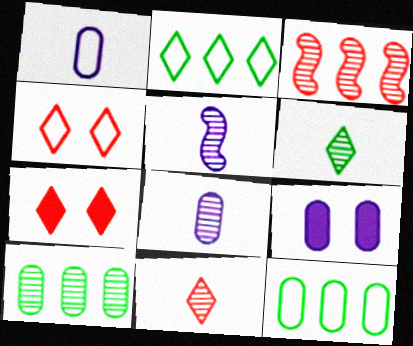[[5, 7, 12]]